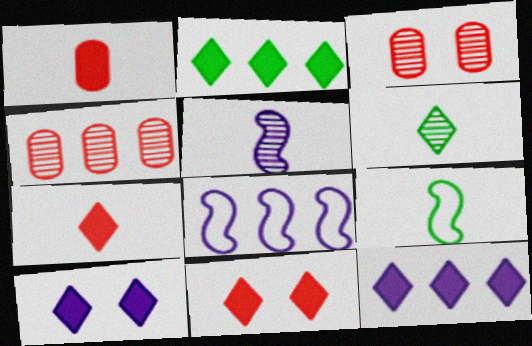[[2, 4, 8], 
[2, 7, 10], 
[3, 9, 12], 
[4, 9, 10]]